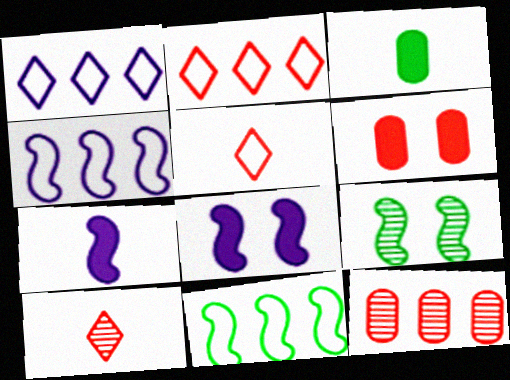[]